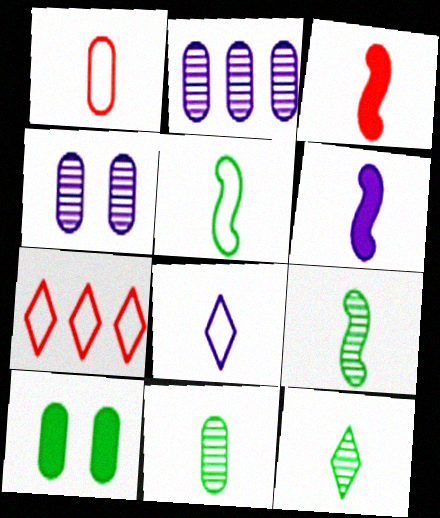[[1, 2, 10], 
[1, 5, 8], 
[1, 6, 12], 
[3, 8, 11], 
[9, 11, 12]]